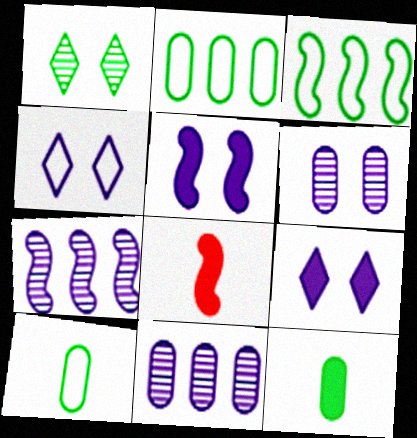[[1, 3, 12], 
[4, 5, 6]]